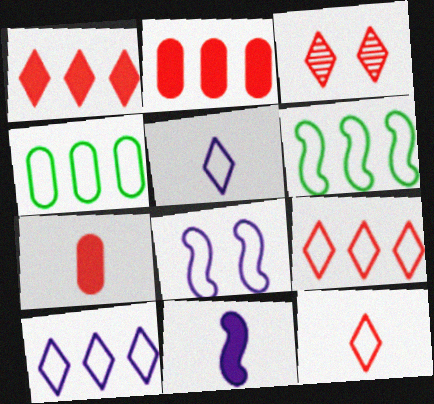[[1, 3, 12], 
[3, 4, 11], 
[4, 8, 12]]